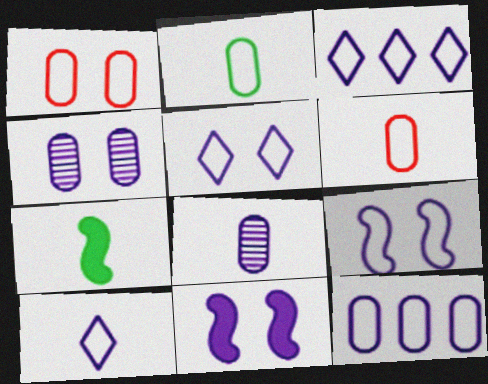[[1, 2, 12], 
[3, 5, 10], 
[3, 8, 11], 
[4, 5, 11], 
[9, 10, 12]]